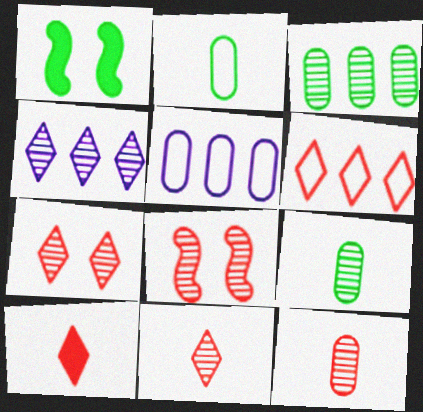[[1, 5, 11], 
[4, 8, 9], 
[6, 7, 10]]